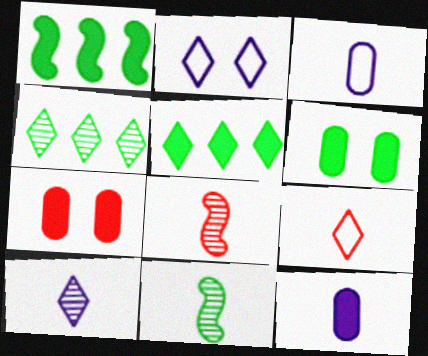[[9, 11, 12]]